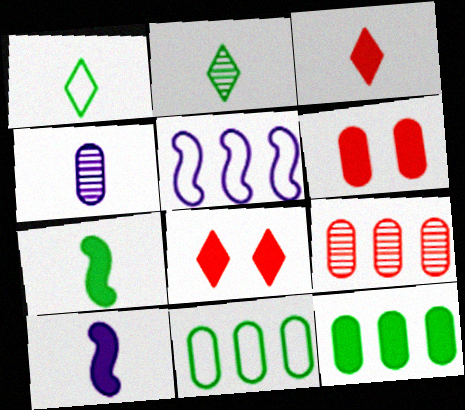[[2, 5, 6], 
[4, 6, 11], 
[8, 10, 12]]